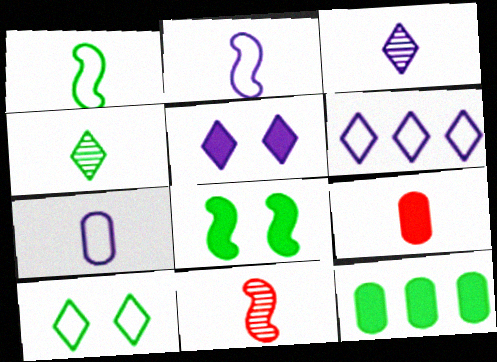[[1, 3, 9], 
[2, 4, 9], 
[3, 5, 6]]